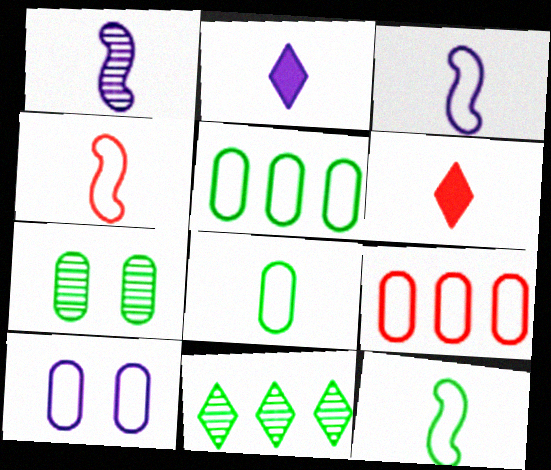[[1, 6, 8], 
[3, 4, 12], 
[8, 9, 10]]